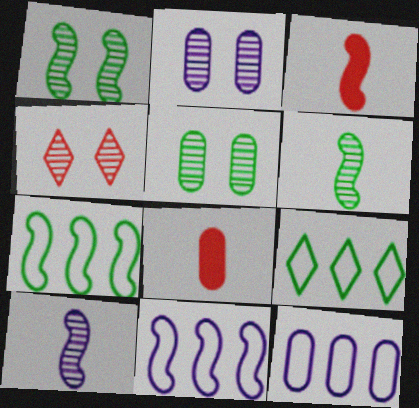[[1, 2, 4], 
[1, 3, 11], 
[2, 3, 9], 
[5, 8, 12]]